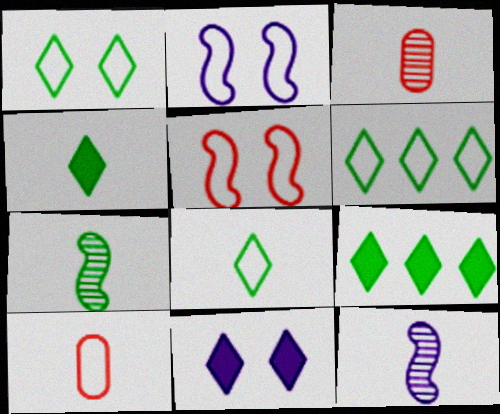[[1, 6, 8], 
[2, 3, 9], 
[2, 6, 10], 
[4, 10, 12]]